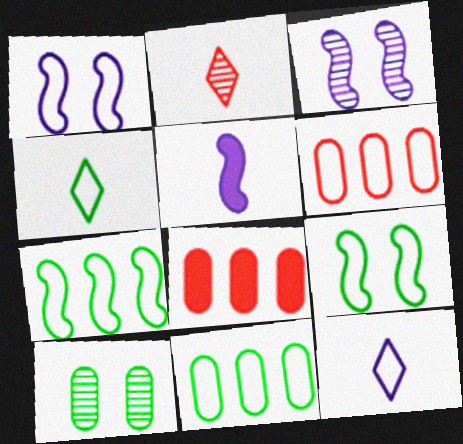[[1, 4, 6], 
[3, 4, 8], 
[4, 9, 11], 
[6, 9, 12]]